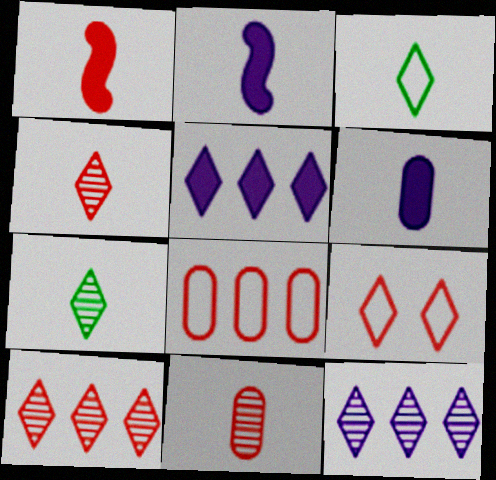[[2, 3, 11], 
[5, 7, 9]]